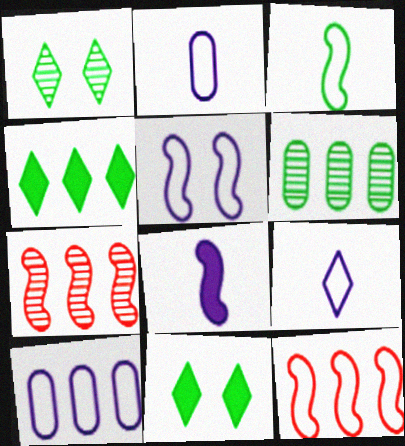[[2, 7, 11], 
[3, 5, 12], 
[3, 6, 11], 
[4, 7, 10], 
[5, 9, 10]]